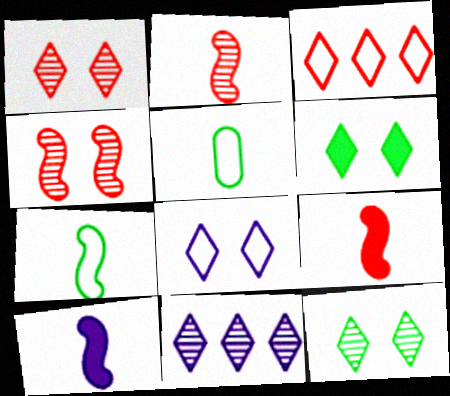[[1, 6, 8], 
[2, 7, 10]]